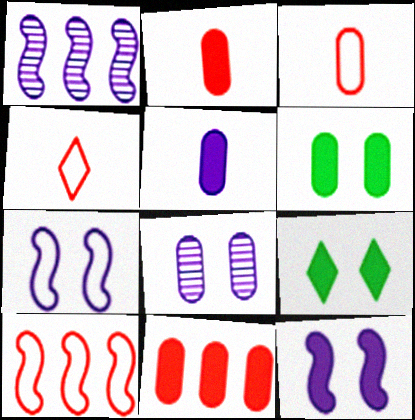[[1, 3, 9], 
[1, 4, 6], 
[5, 6, 11]]